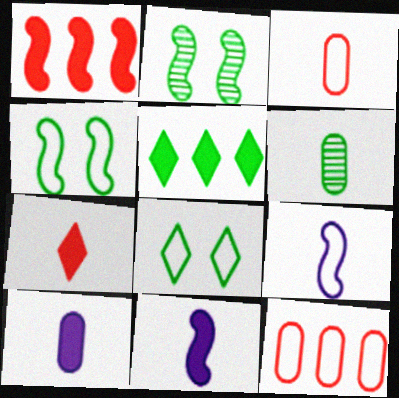[[1, 2, 9], 
[3, 6, 10], 
[4, 5, 6], 
[6, 7, 9], 
[8, 9, 12]]